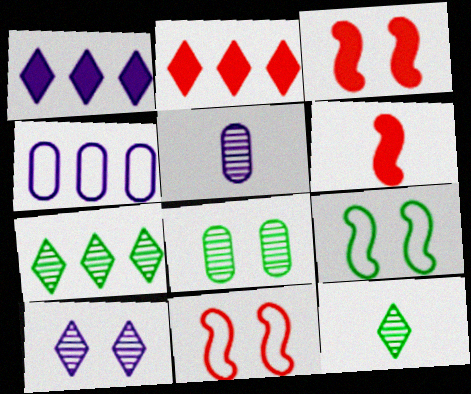[[2, 5, 9], 
[3, 4, 12]]